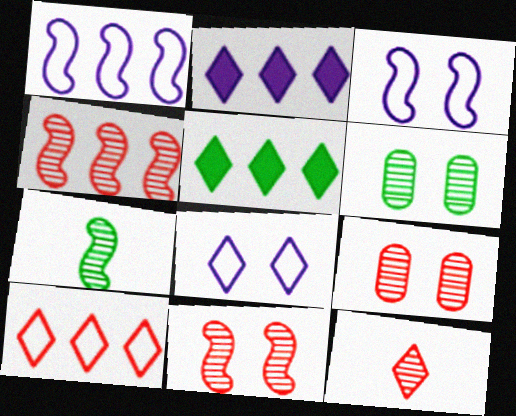[[4, 9, 12], 
[5, 8, 12]]